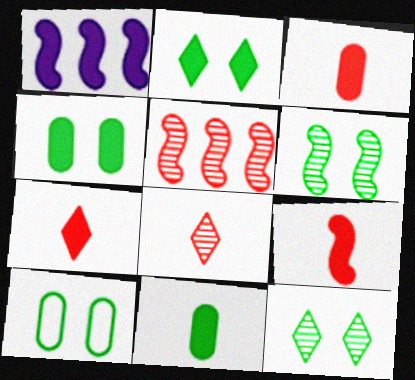[[1, 2, 3], 
[1, 4, 7], 
[1, 8, 10], 
[2, 6, 10], 
[3, 7, 9]]